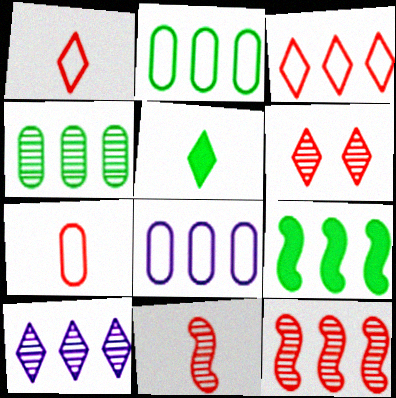[[4, 10, 12]]